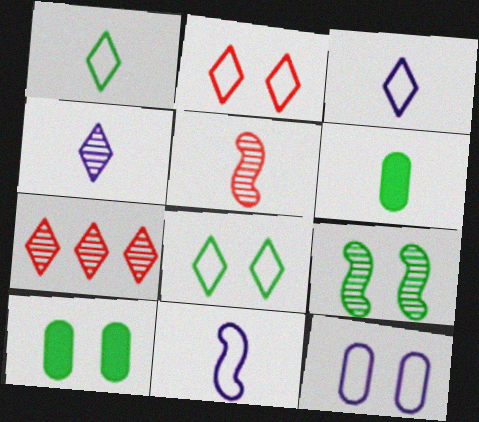[[3, 5, 6], 
[7, 10, 11], 
[8, 9, 10]]